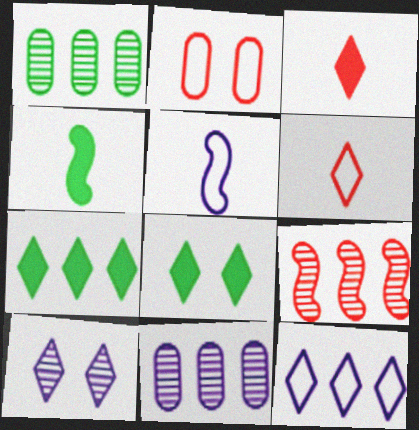[[2, 3, 9], 
[6, 7, 10]]